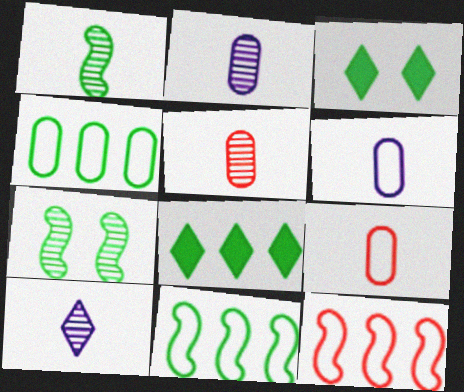[[1, 3, 4], 
[1, 5, 10], 
[2, 3, 12]]